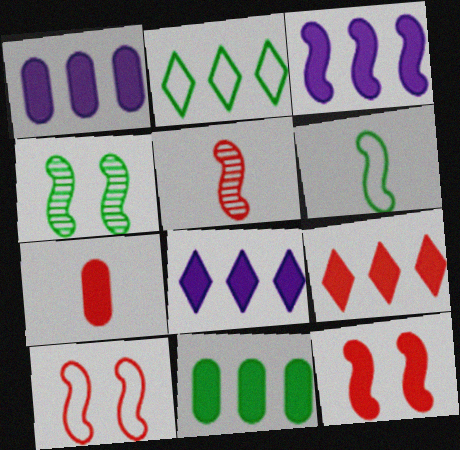[[1, 3, 8], 
[3, 9, 11], 
[7, 9, 12]]